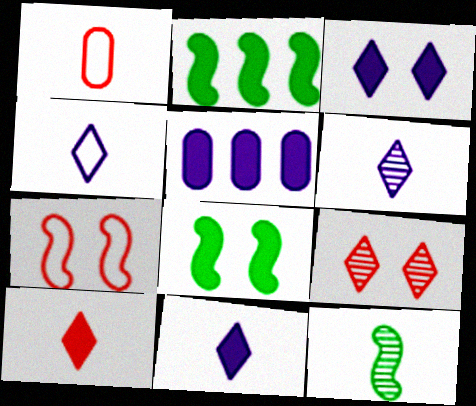[[1, 11, 12], 
[4, 6, 11], 
[5, 8, 10]]